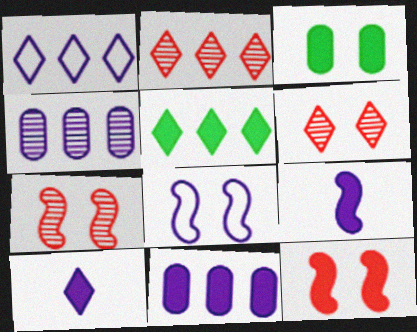[[1, 2, 5], 
[3, 6, 8], 
[4, 8, 10]]